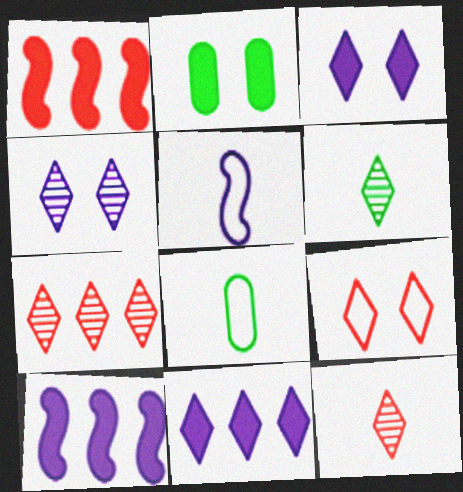[[1, 4, 8], 
[2, 5, 7], 
[4, 6, 7], 
[6, 9, 11]]